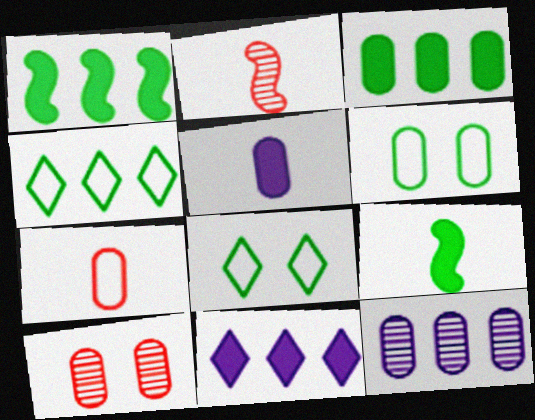[[2, 6, 11]]